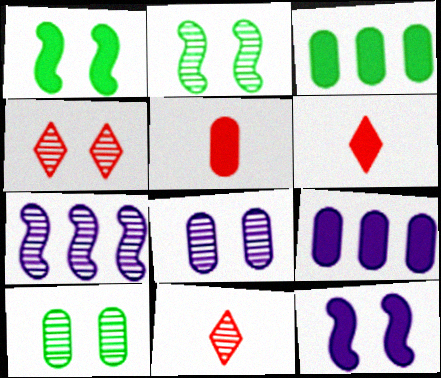[[1, 6, 9], 
[2, 4, 8], 
[3, 6, 12], 
[7, 10, 11]]